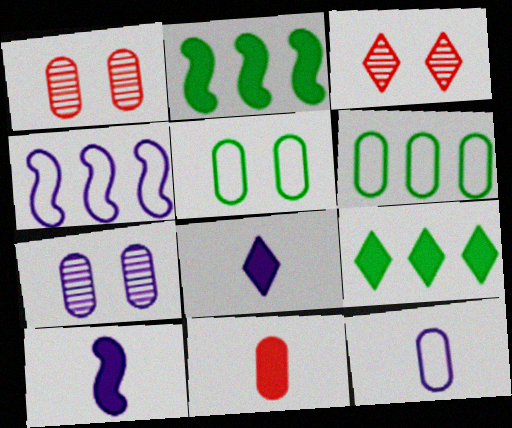[[2, 3, 12], 
[3, 6, 10], 
[4, 7, 8], 
[6, 7, 11]]